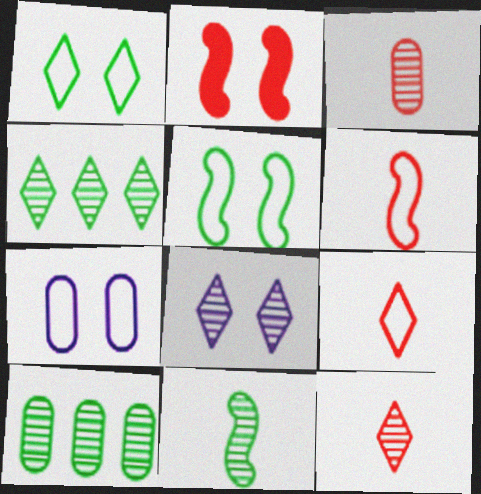[[4, 8, 12]]